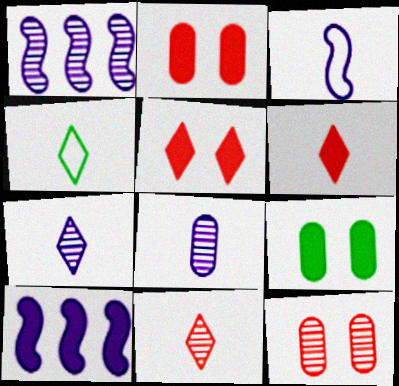[[1, 2, 4], 
[4, 6, 7], 
[4, 10, 12], 
[6, 9, 10]]